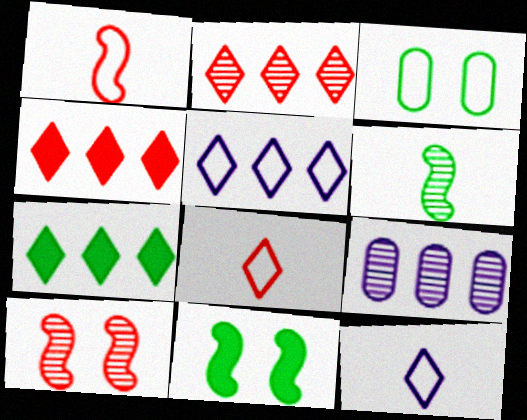[[1, 3, 5], 
[2, 5, 7], 
[3, 6, 7], 
[8, 9, 11]]